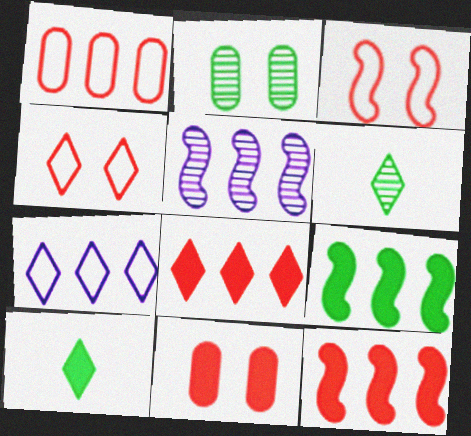[]